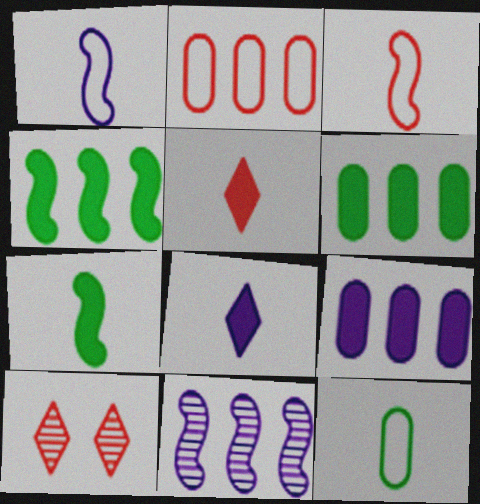[[1, 6, 10]]